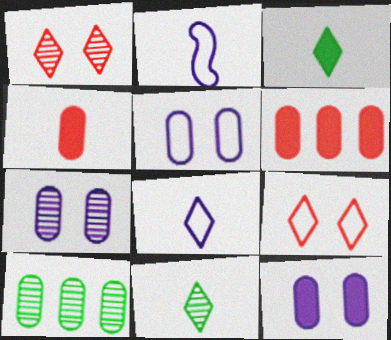[[2, 4, 11], 
[4, 5, 10], 
[5, 7, 12]]